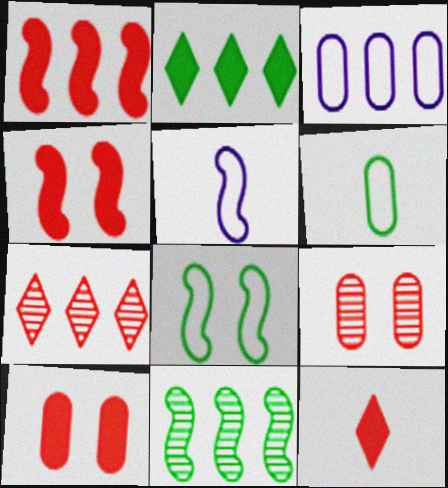[[1, 10, 12], 
[2, 5, 9], 
[4, 5, 11]]